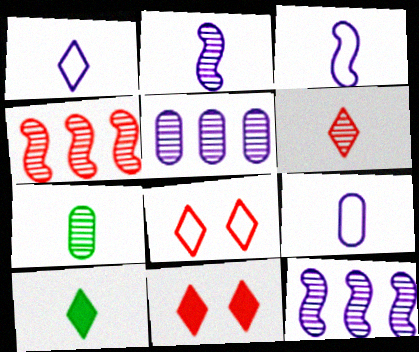[[1, 3, 9], 
[1, 6, 10], 
[2, 6, 7]]